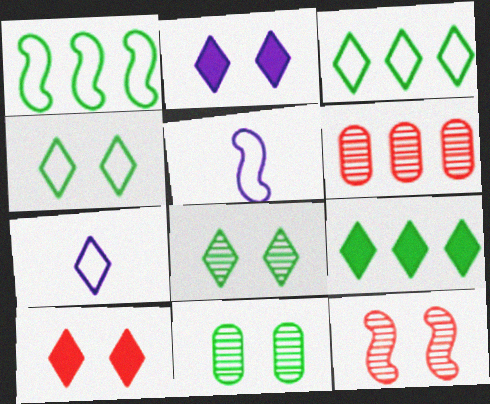[]